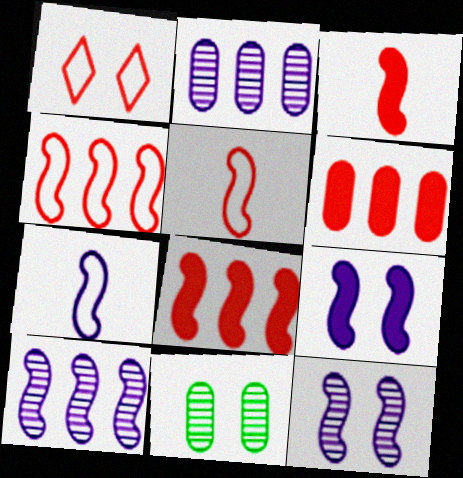[[1, 9, 11], 
[7, 9, 10]]